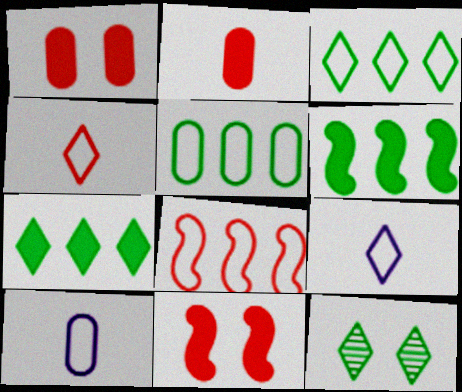[]